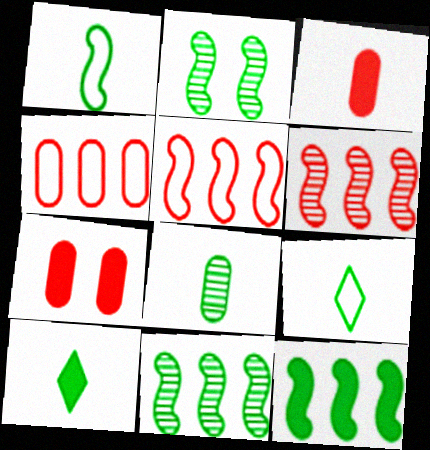[[1, 2, 12], 
[1, 8, 10]]